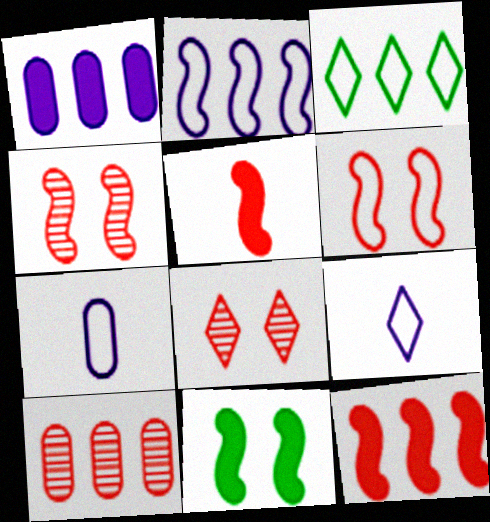[[3, 6, 7], 
[9, 10, 11]]